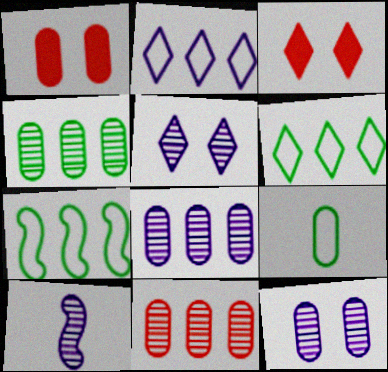[[1, 6, 10], 
[1, 8, 9], 
[4, 8, 11], 
[5, 8, 10]]